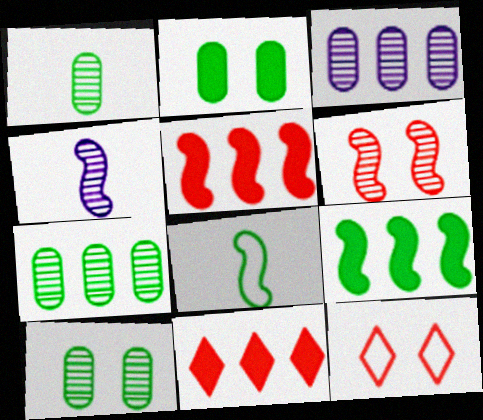[[1, 7, 10]]